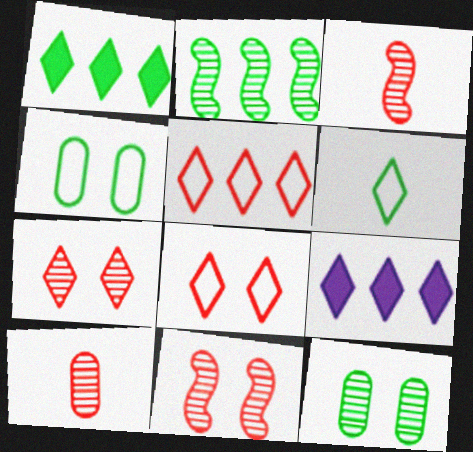[[3, 4, 9], 
[6, 7, 9]]